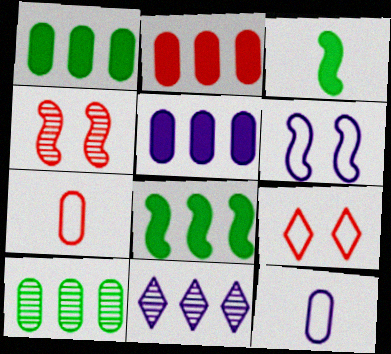[[1, 2, 5]]